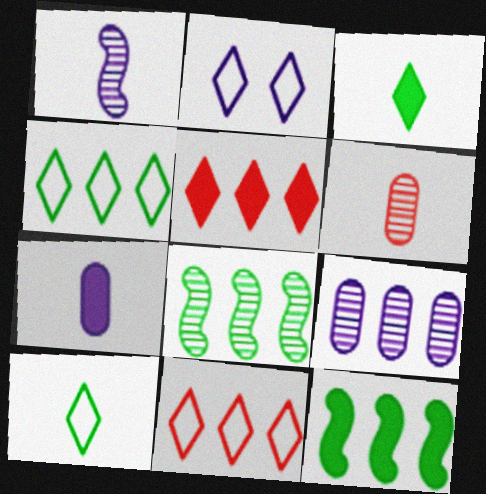[[2, 6, 12], 
[2, 10, 11], 
[9, 11, 12]]